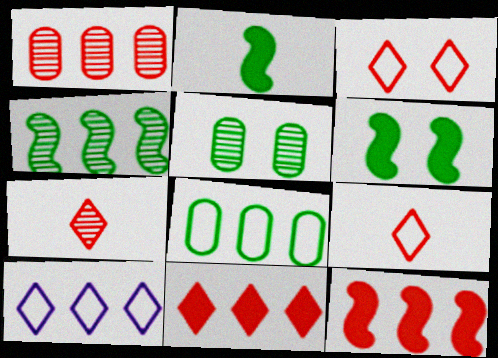[[3, 7, 11]]